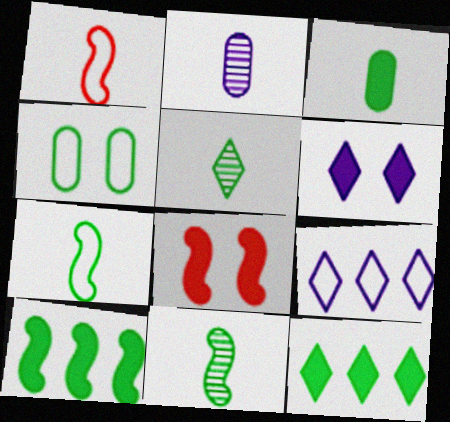[[1, 4, 9], 
[3, 5, 7], 
[4, 5, 10], 
[4, 11, 12]]